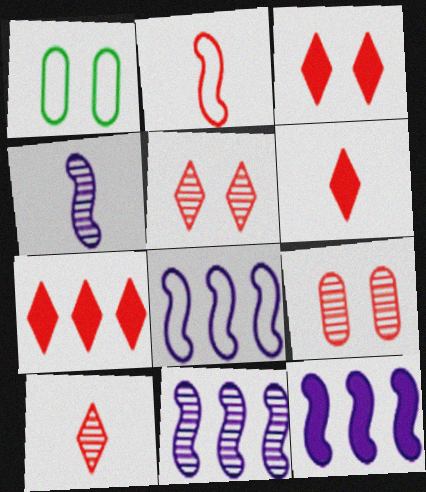[[1, 4, 7], 
[1, 6, 11], 
[1, 10, 12], 
[2, 7, 9], 
[3, 6, 7], 
[8, 11, 12]]